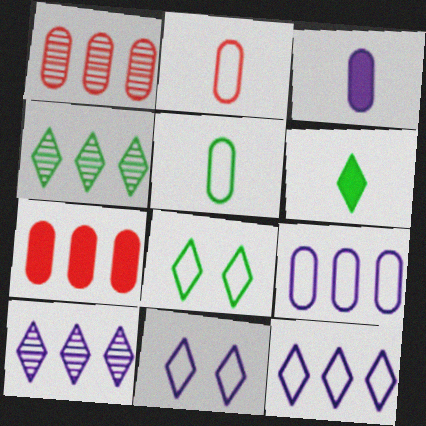[[4, 6, 8]]